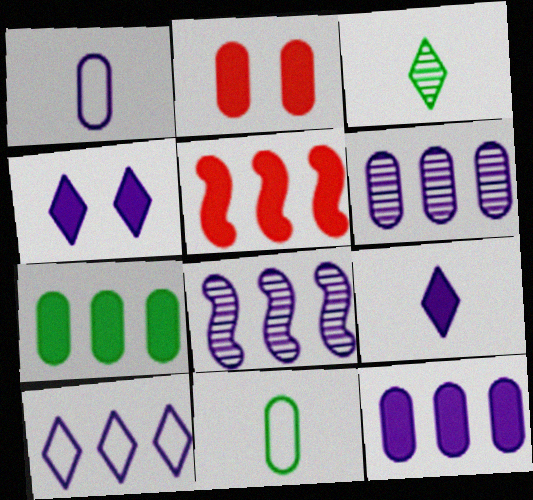[[1, 4, 8], 
[2, 6, 11], 
[8, 10, 12]]